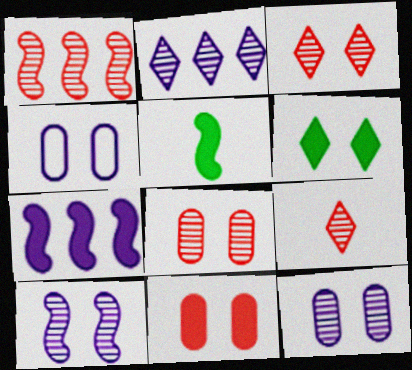[[1, 8, 9]]